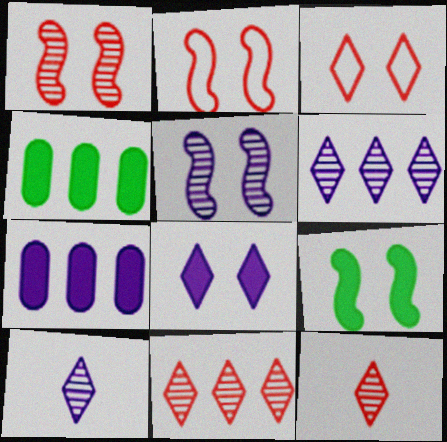[[2, 4, 10], 
[2, 5, 9]]